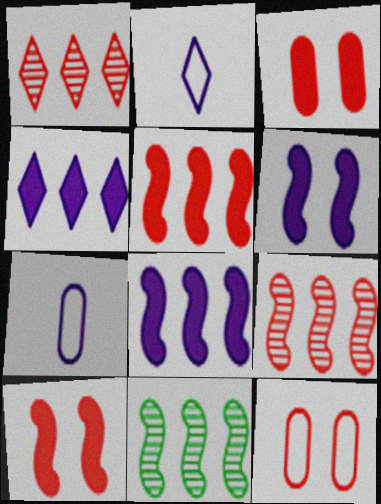[[2, 3, 11]]